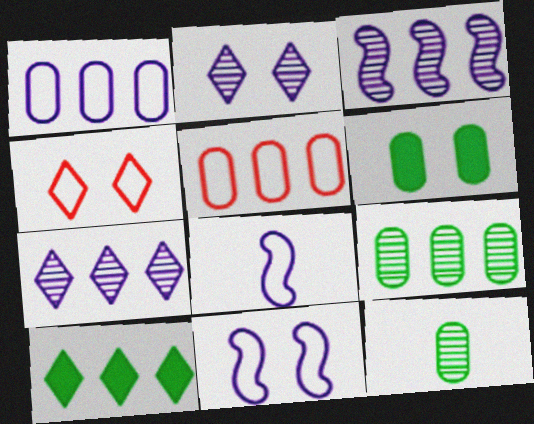[[3, 5, 10]]